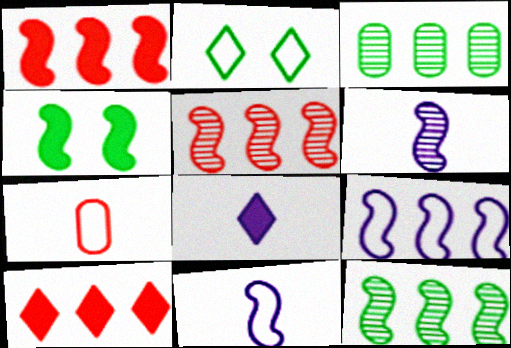[[1, 9, 12], 
[2, 7, 9], 
[3, 9, 10], 
[4, 5, 11]]